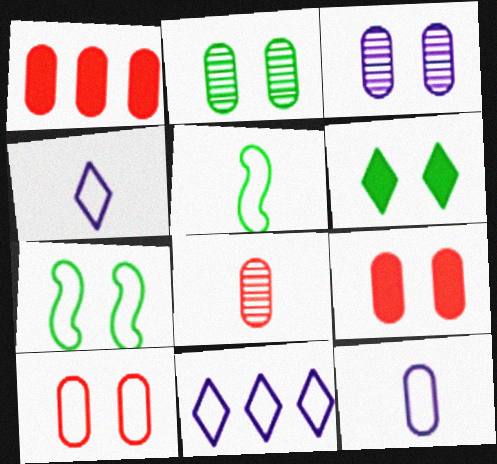[[1, 2, 12], 
[1, 8, 10], 
[2, 6, 7], 
[5, 10, 11]]